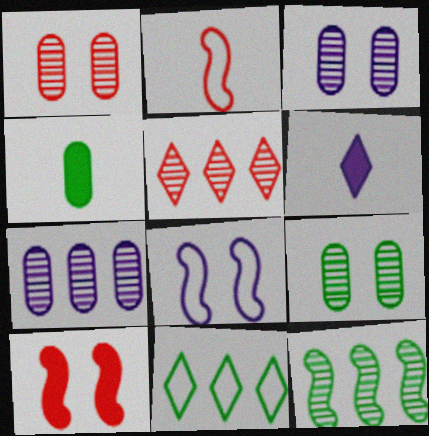[[1, 3, 9], 
[4, 5, 8], 
[5, 7, 12], 
[6, 7, 8]]